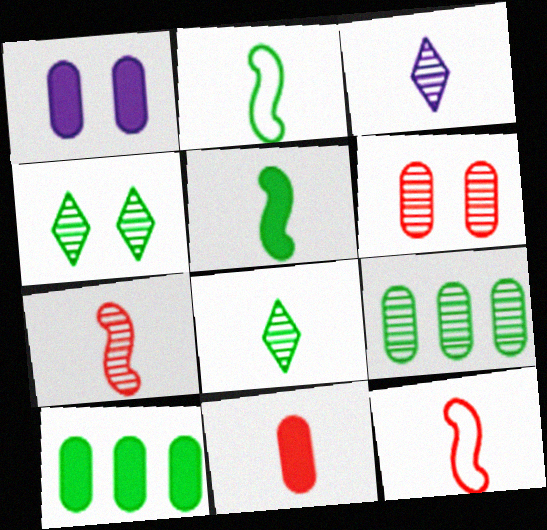[[1, 10, 11], 
[2, 3, 11], 
[2, 4, 10]]